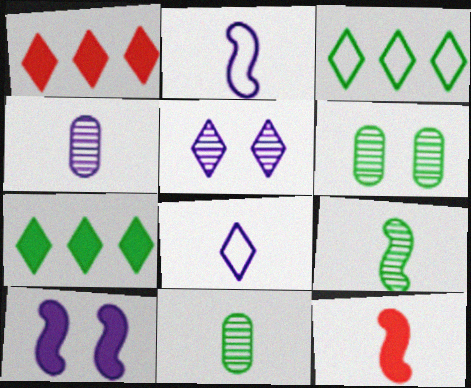[[1, 2, 6], 
[2, 9, 12], 
[8, 11, 12]]